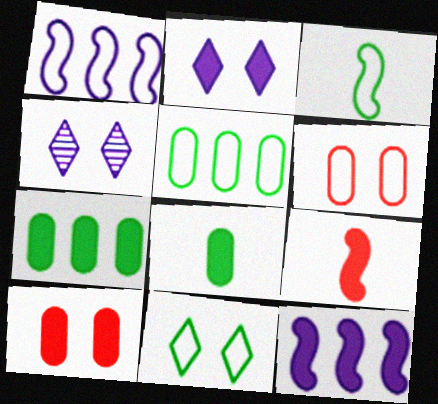[[2, 7, 9], 
[3, 5, 11], 
[4, 5, 9]]